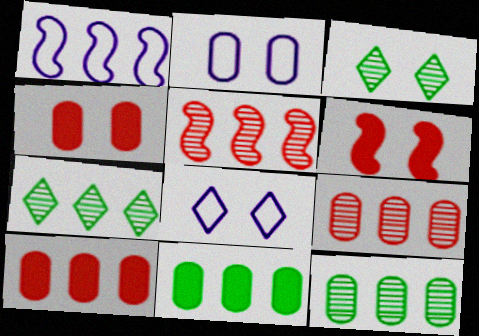[[1, 7, 10], 
[2, 3, 6]]